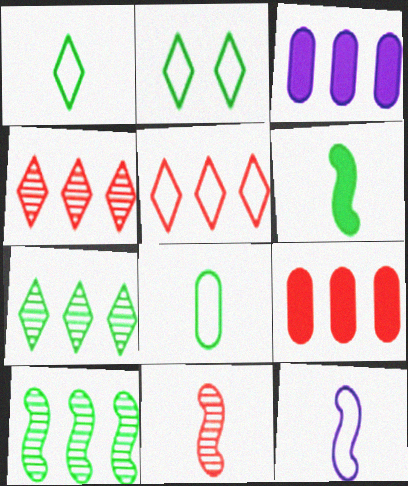[[2, 3, 11], 
[3, 5, 10], 
[6, 11, 12]]